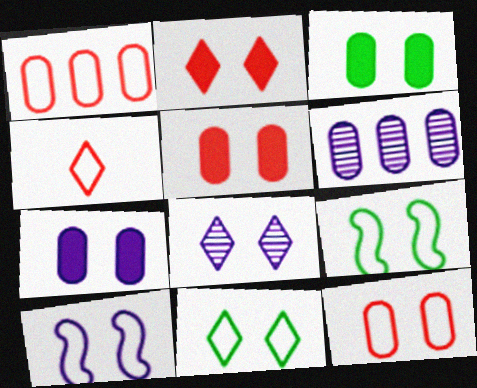[[2, 8, 11], 
[3, 5, 7], 
[5, 8, 9], 
[7, 8, 10], 
[10, 11, 12]]